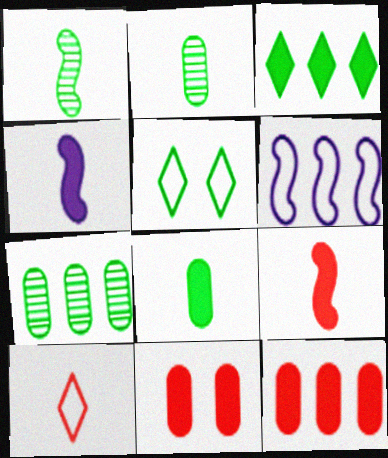[[2, 4, 10], 
[3, 4, 11]]